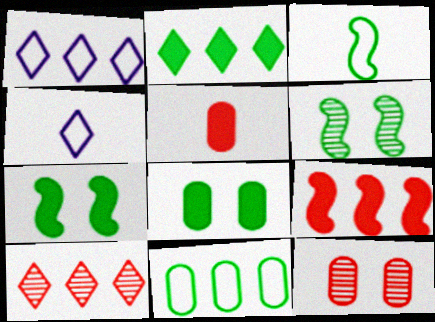[[1, 2, 10], 
[1, 5, 6]]